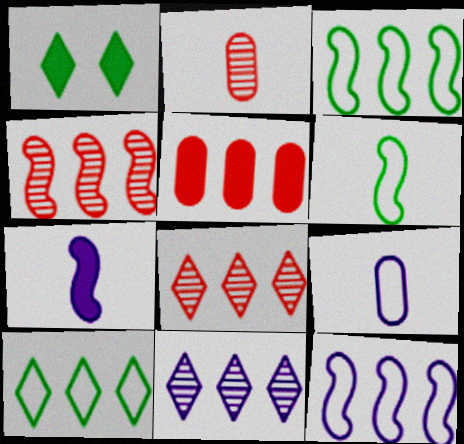[[1, 2, 12], 
[1, 4, 9], 
[1, 5, 7], 
[3, 5, 11]]